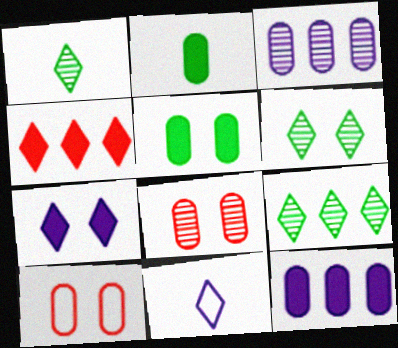[[1, 6, 9], 
[2, 3, 10], 
[4, 6, 11]]